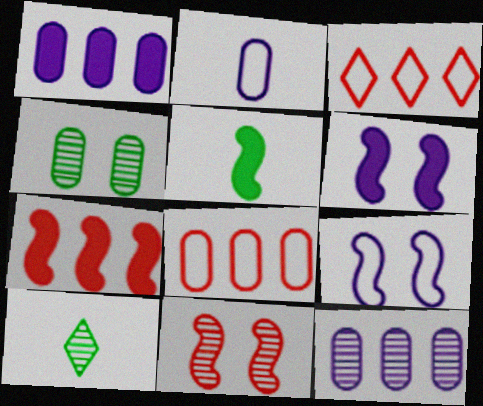[[5, 6, 7], 
[6, 8, 10], 
[10, 11, 12]]